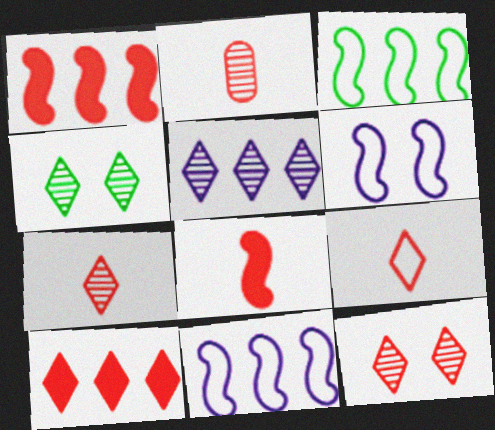[[2, 8, 9], 
[4, 5, 7], 
[9, 10, 12]]